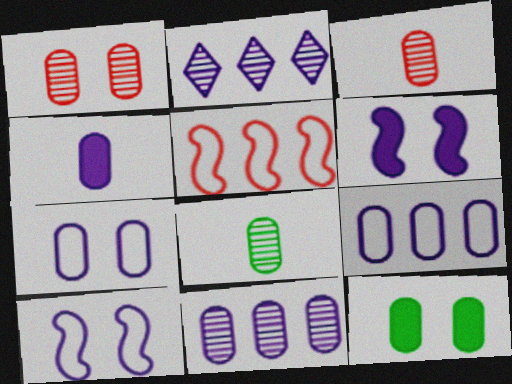[[1, 7, 12], 
[1, 8, 11], 
[2, 4, 10], 
[3, 9, 12], 
[4, 7, 11]]